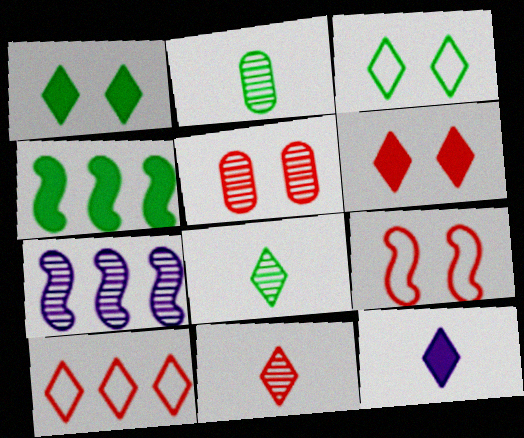[[2, 3, 4], 
[5, 6, 9], 
[5, 7, 8], 
[6, 10, 11]]